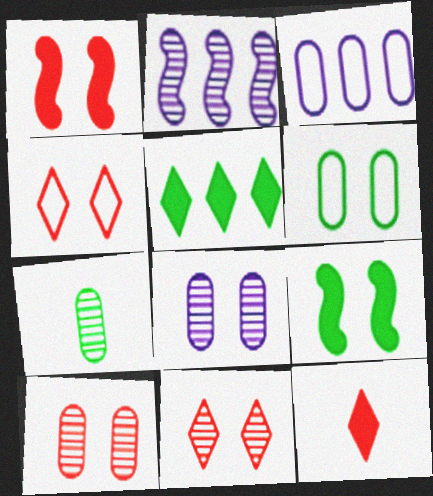[[1, 4, 10], 
[2, 6, 12], 
[2, 7, 11], 
[4, 8, 9]]